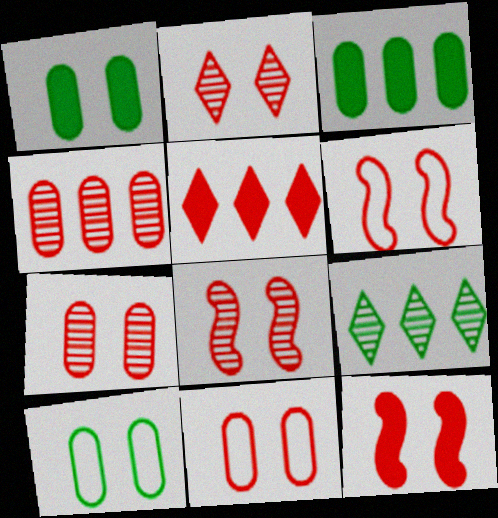[[2, 7, 8], 
[2, 11, 12], 
[6, 8, 12]]